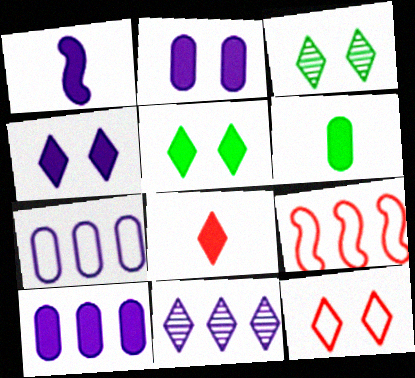[[1, 4, 10], 
[1, 6, 8], 
[3, 4, 12]]